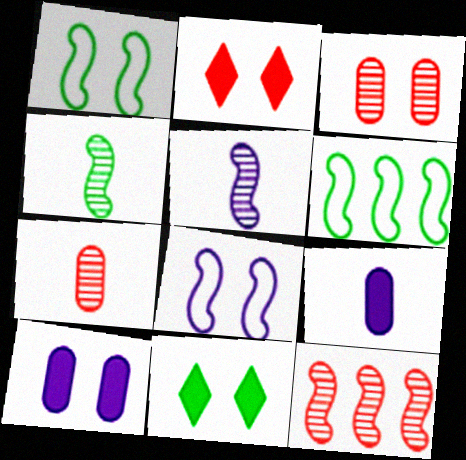[[3, 8, 11]]